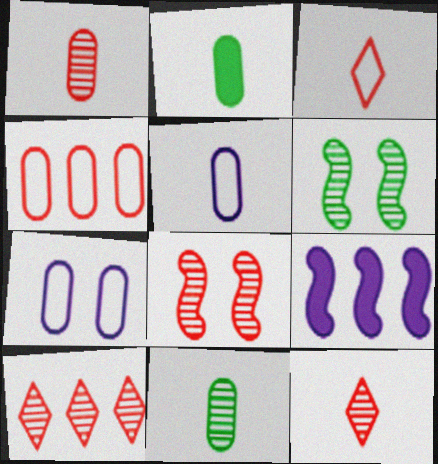[[1, 2, 5], 
[1, 8, 10]]